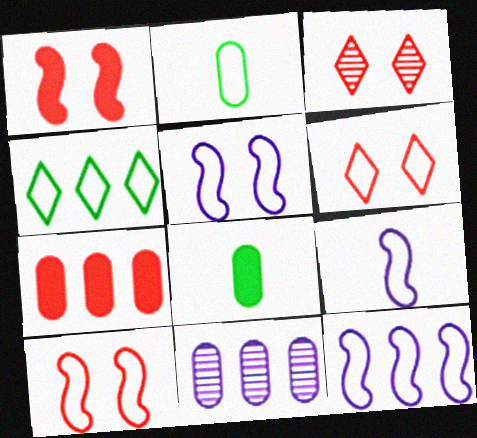[[2, 6, 12], 
[3, 8, 12], 
[5, 9, 12]]